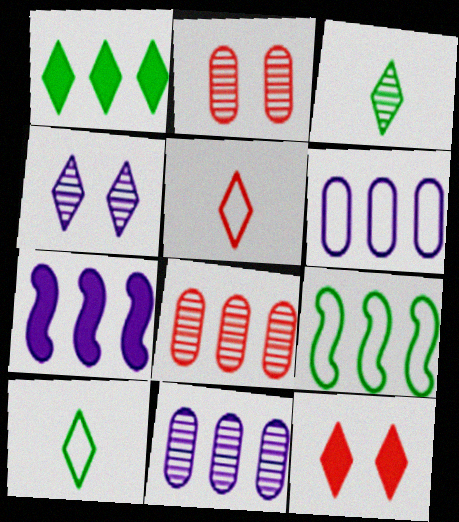[[1, 4, 5], 
[2, 7, 10]]